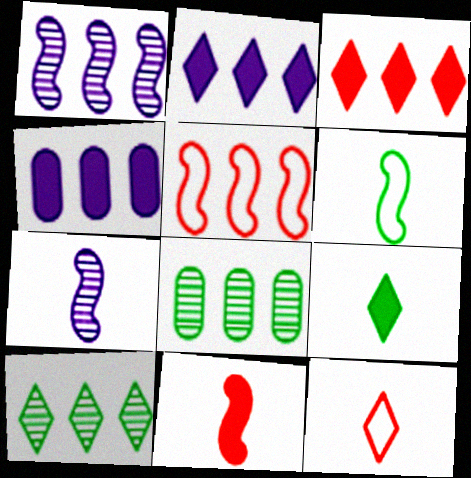[[2, 5, 8], 
[4, 5, 10], 
[6, 7, 11]]